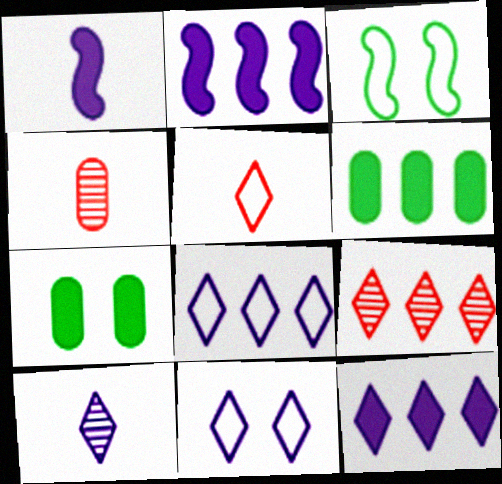[[3, 4, 12], 
[10, 11, 12]]